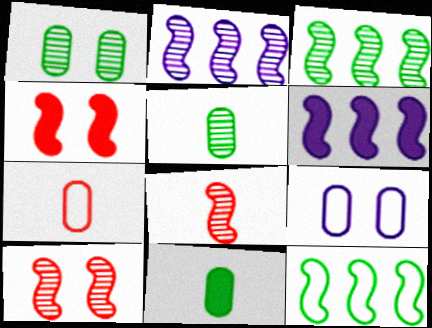[]